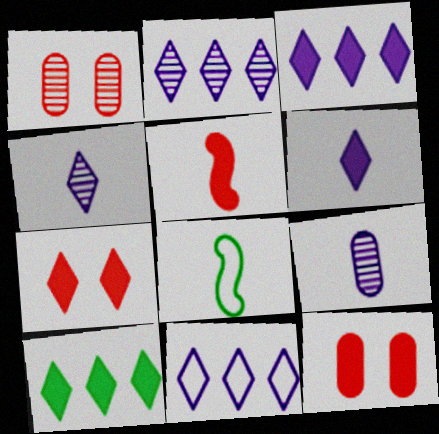[[1, 3, 8], 
[2, 3, 11], 
[2, 8, 12], 
[6, 7, 10]]